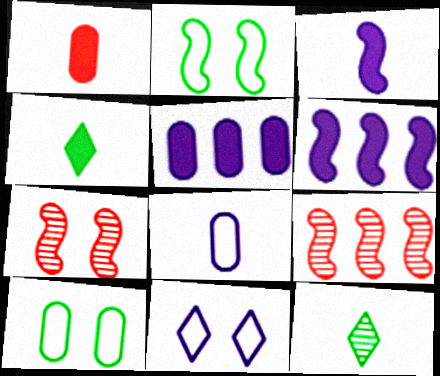[[1, 3, 4], 
[2, 3, 9]]